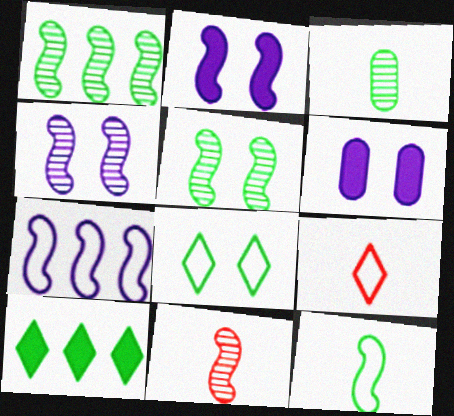[[1, 4, 11], 
[1, 6, 9]]